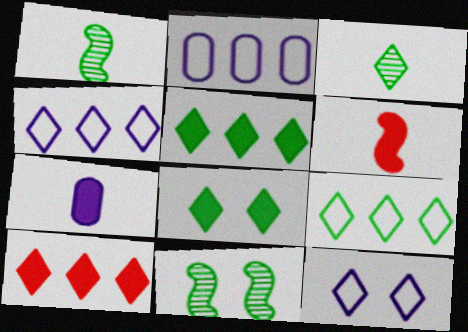[[3, 8, 9], 
[3, 10, 12]]